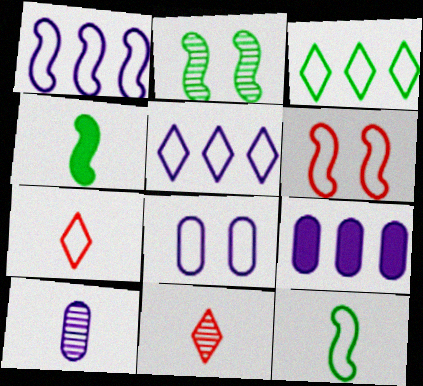[[1, 6, 12], 
[2, 7, 9], 
[4, 7, 10], 
[8, 9, 10]]